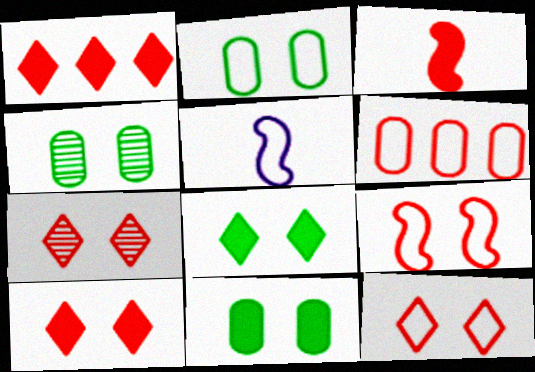[[1, 4, 5], 
[2, 4, 11], 
[3, 6, 7], 
[7, 10, 12]]